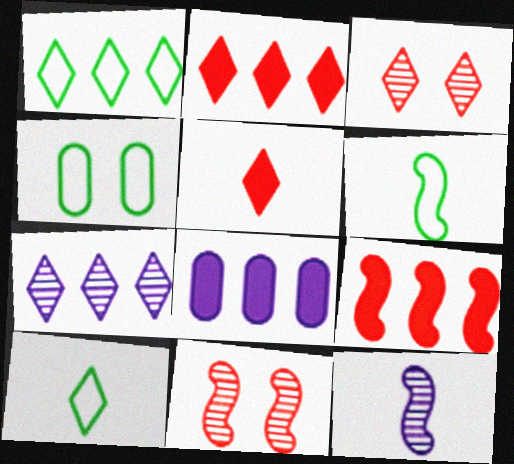[[1, 2, 7], 
[1, 4, 6], 
[2, 4, 12], 
[3, 6, 8], 
[8, 10, 11]]